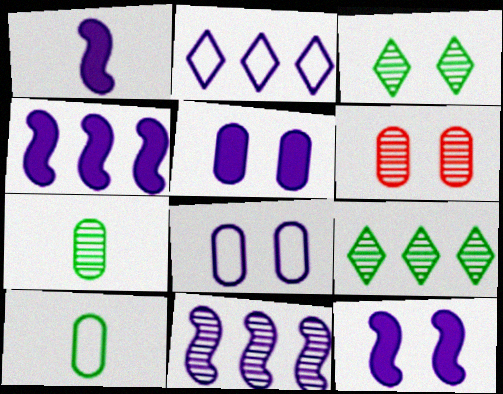[[1, 4, 12]]